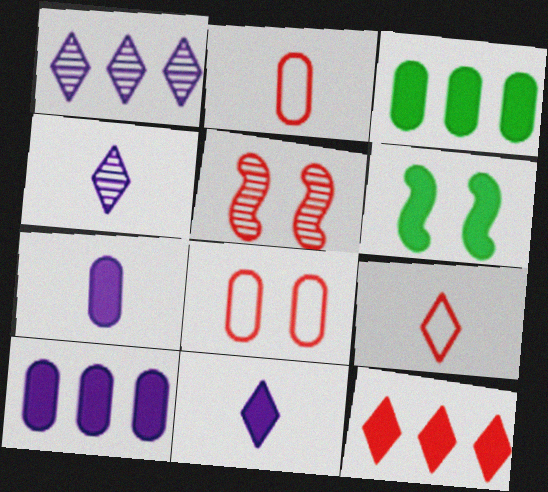[[1, 2, 6], 
[2, 5, 12], 
[6, 7, 12]]